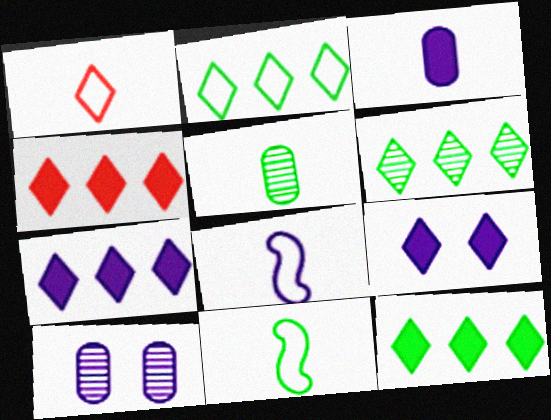[[1, 6, 9], 
[2, 6, 12], 
[4, 7, 12], 
[4, 10, 11], 
[7, 8, 10]]